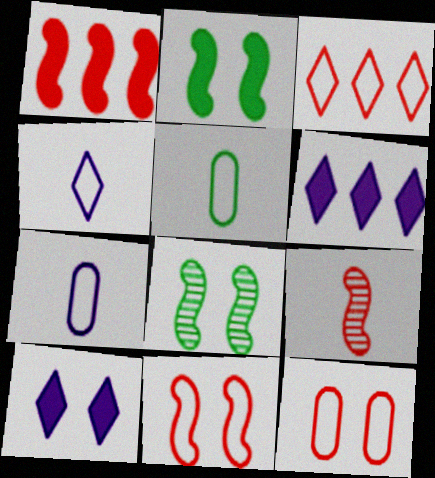[[1, 9, 11], 
[8, 10, 12]]